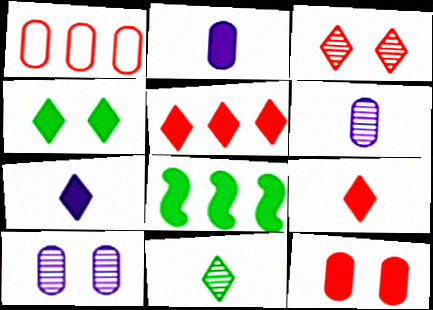[[4, 5, 7], 
[7, 8, 12]]